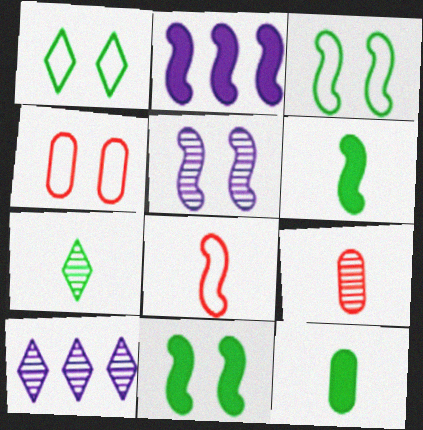[[1, 2, 9], 
[2, 4, 7], 
[4, 6, 10]]